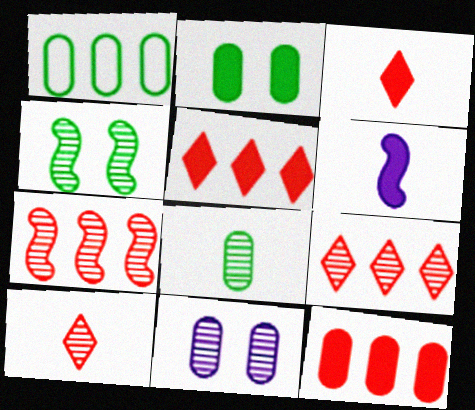[[1, 2, 8], 
[2, 5, 6]]